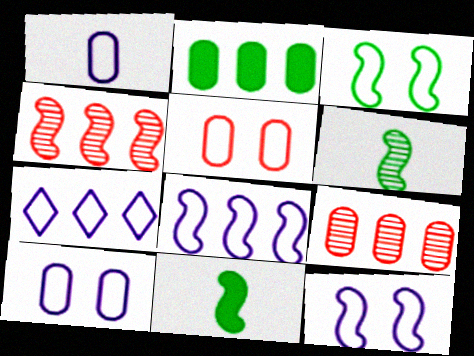[[1, 7, 12], 
[2, 4, 7], 
[4, 11, 12]]